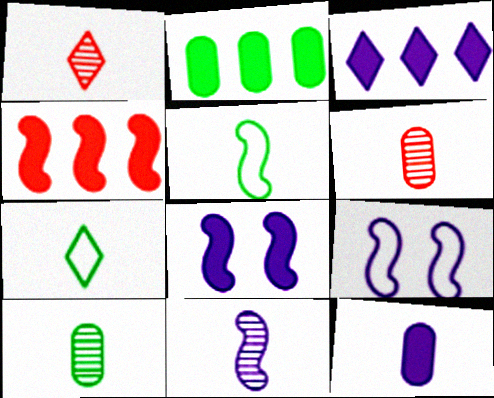[[1, 2, 9], 
[1, 5, 12], 
[1, 10, 11], 
[2, 3, 4], 
[3, 8, 12]]